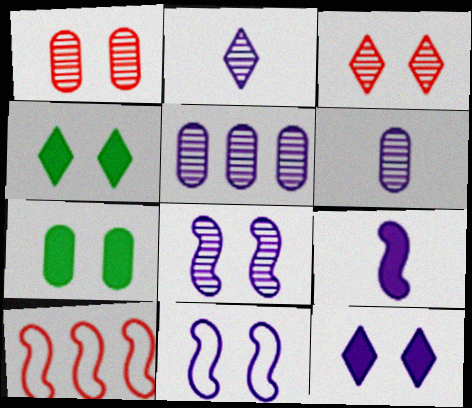[[1, 4, 11], 
[2, 5, 8], 
[2, 7, 10], 
[3, 7, 11], 
[4, 6, 10]]